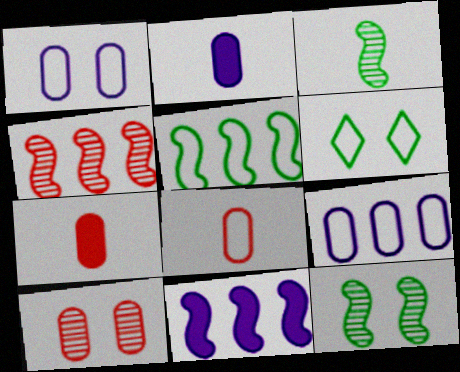[[2, 4, 6], 
[4, 5, 11]]